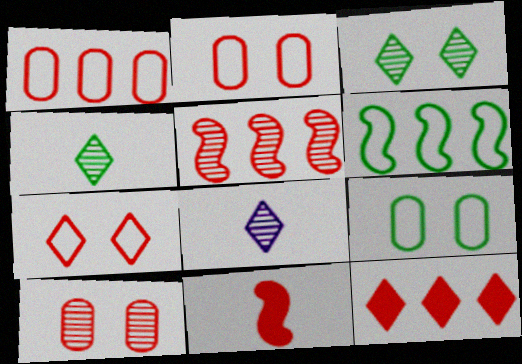[[1, 5, 12]]